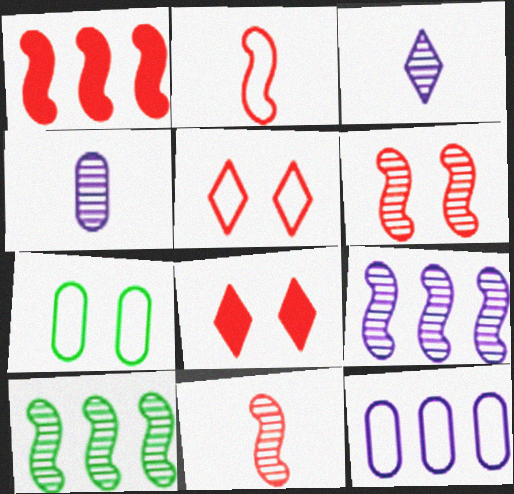[[1, 2, 6], 
[1, 3, 7]]